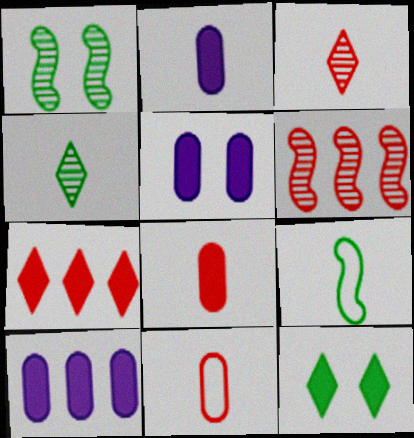[[2, 3, 9], 
[2, 5, 10]]